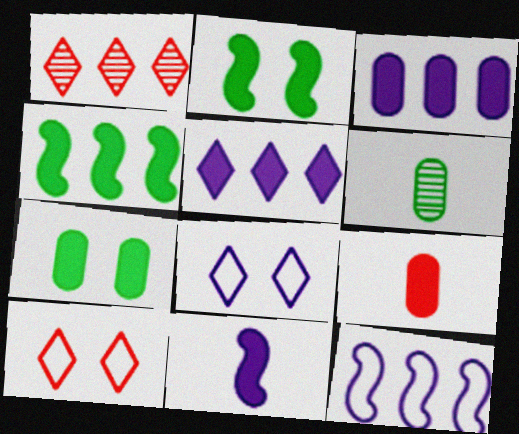[[2, 5, 9], 
[3, 7, 9]]